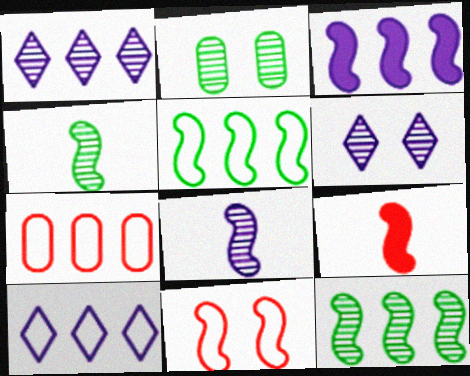[[2, 9, 10], 
[3, 4, 11], 
[5, 7, 10]]